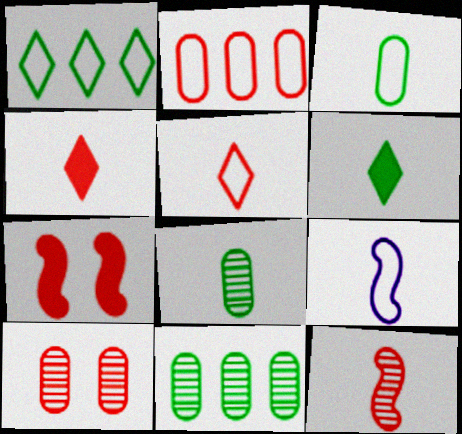[[3, 5, 9], 
[4, 8, 9]]